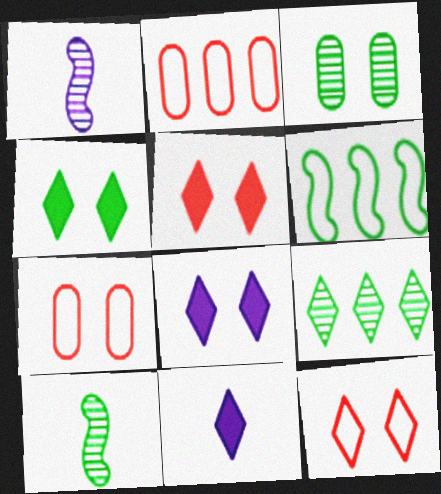[[1, 2, 4], 
[2, 8, 10], 
[3, 9, 10], 
[4, 5, 8], 
[9, 11, 12]]